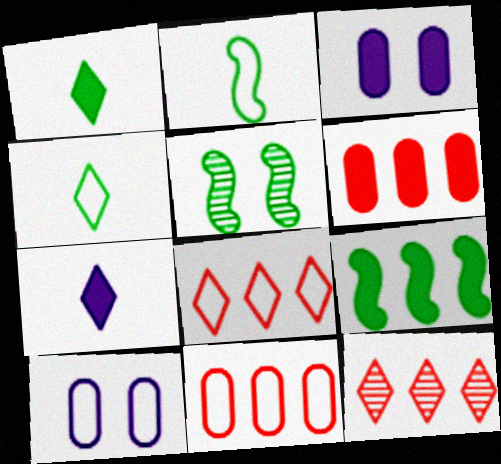[[2, 3, 12], 
[2, 5, 9], 
[2, 8, 10], 
[5, 7, 11]]